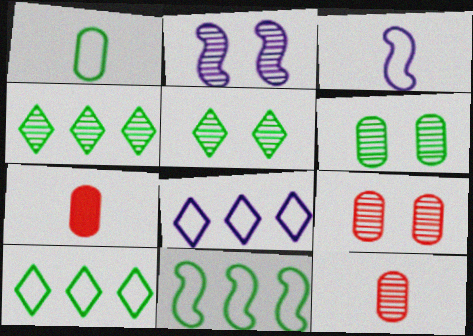[[2, 4, 12], 
[2, 5, 9], 
[2, 7, 10]]